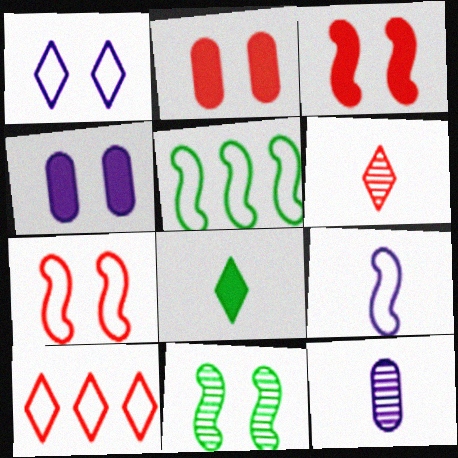[[1, 2, 11], 
[4, 5, 6], 
[5, 7, 9]]